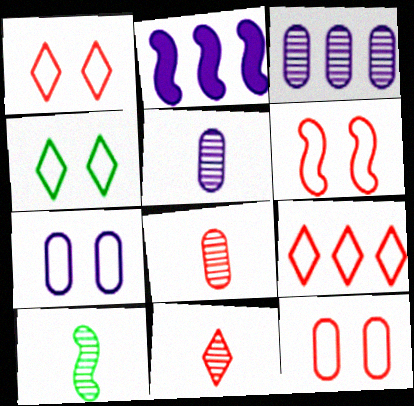[[1, 6, 12], 
[2, 4, 8], 
[2, 6, 10], 
[4, 6, 7], 
[5, 10, 11]]